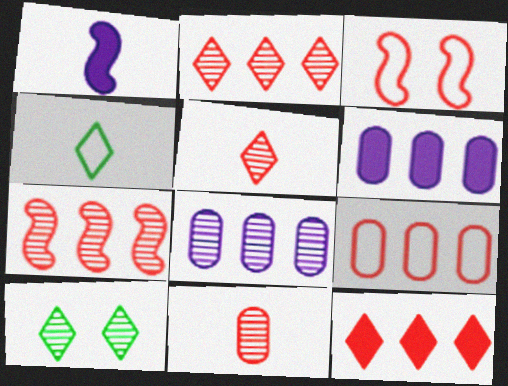[[1, 4, 11], 
[1, 9, 10], 
[3, 11, 12], 
[7, 9, 12]]